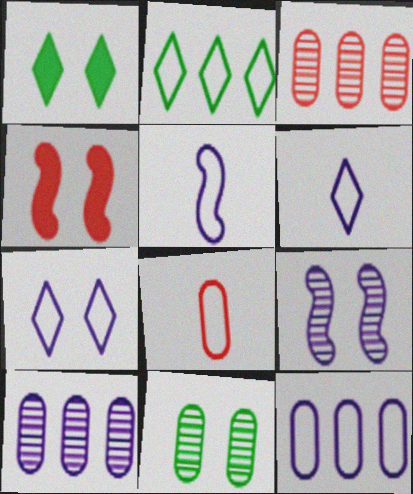[[1, 3, 5], 
[4, 7, 11], 
[5, 7, 12]]